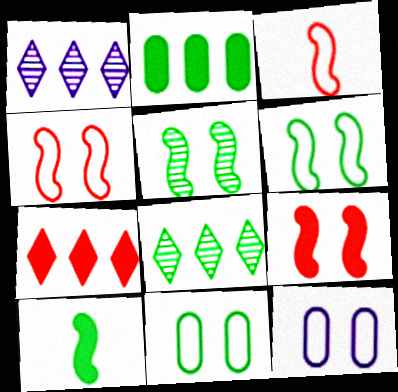[[8, 10, 11]]